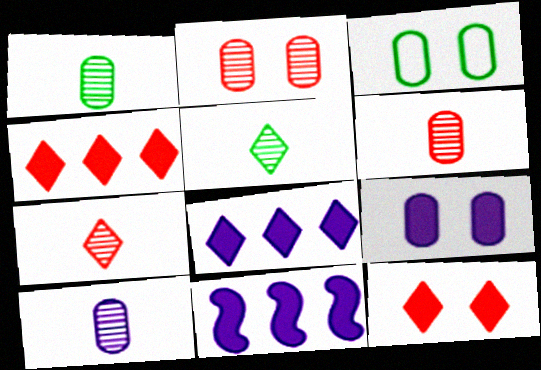[[1, 6, 10], 
[2, 3, 9], 
[3, 7, 11]]